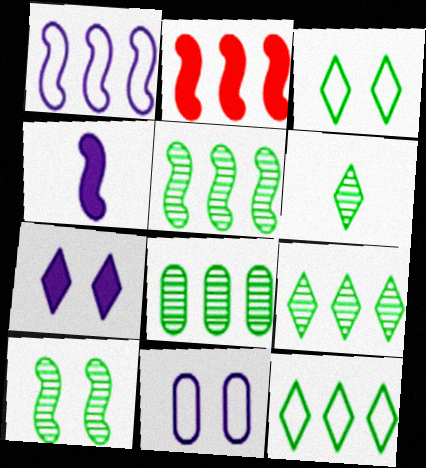[[1, 2, 5], 
[2, 6, 11], 
[5, 8, 9], 
[6, 8, 10]]